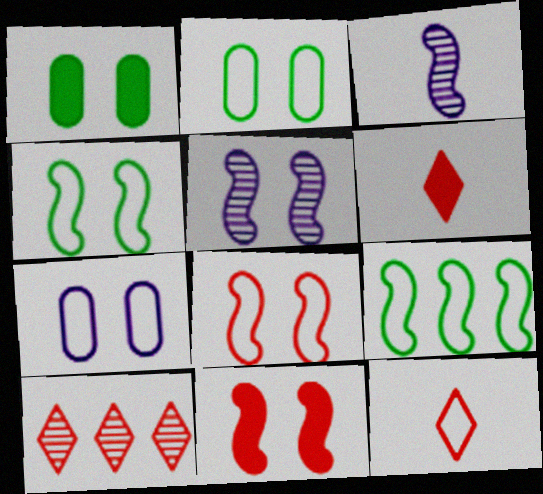[[3, 9, 11], 
[4, 5, 11], 
[7, 9, 12]]